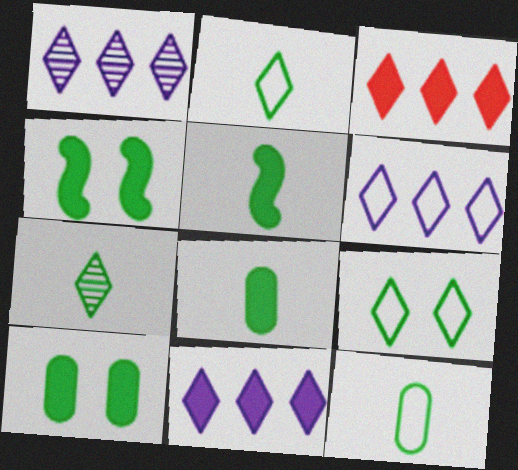[[1, 6, 11], 
[5, 7, 12]]